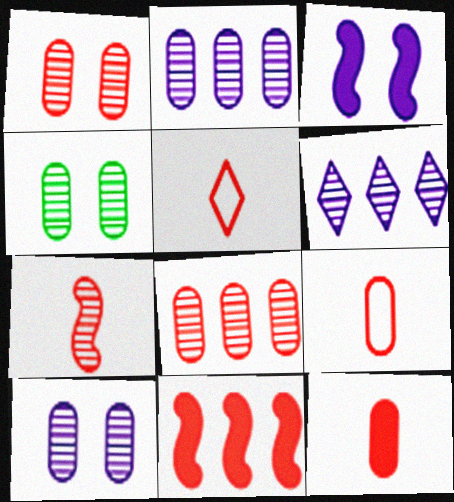[[1, 4, 10], 
[1, 5, 11], 
[4, 6, 7], 
[5, 7, 12]]